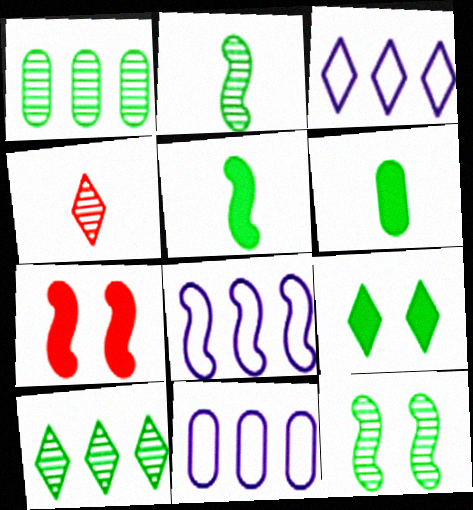[[2, 7, 8], 
[3, 4, 9], 
[3, 8, 11]]